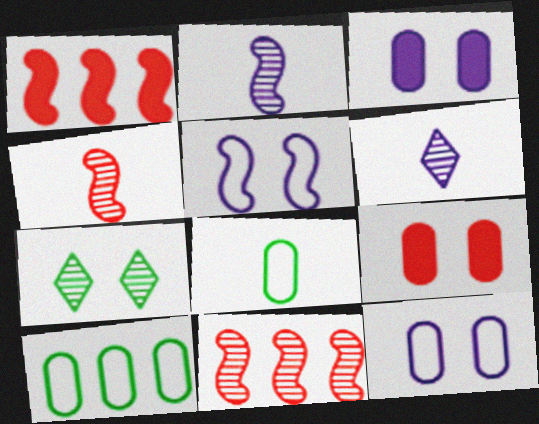[[5, 7, 9]]